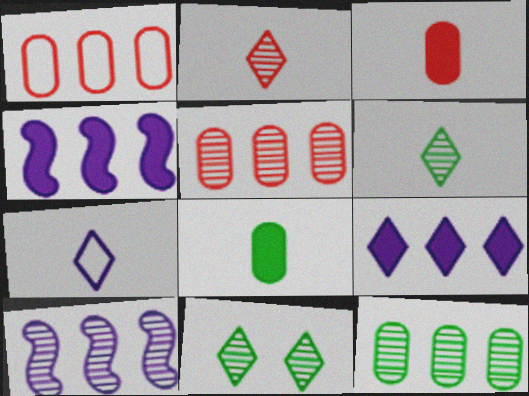[]